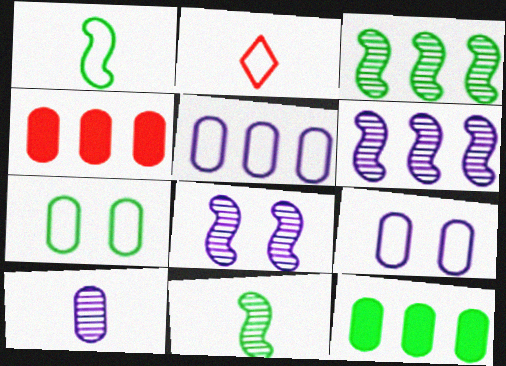[[2, 8, 12], 
[4, 7, 10]]